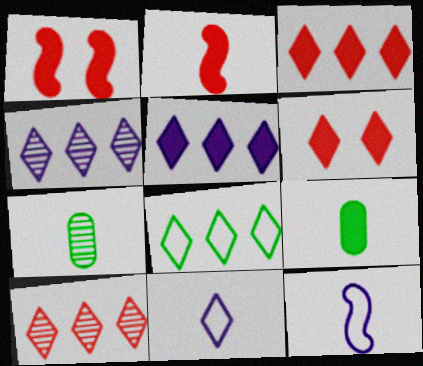[[1, 5, 9], 
[2, 7, 11], 
[3, 4, 8], 
[5, 8, 10]]